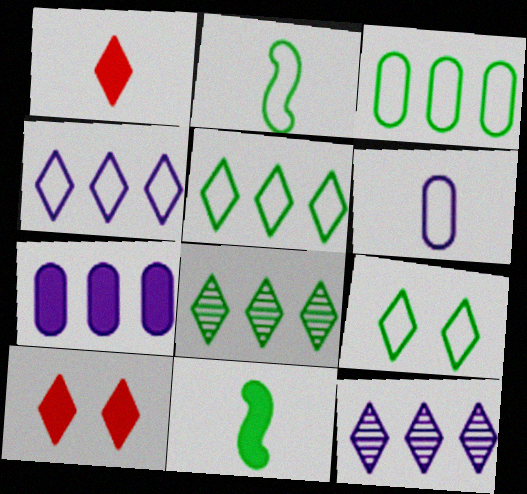[[1, 9, 12], 
[2, 3, 9], 
[7, 10, 11]]